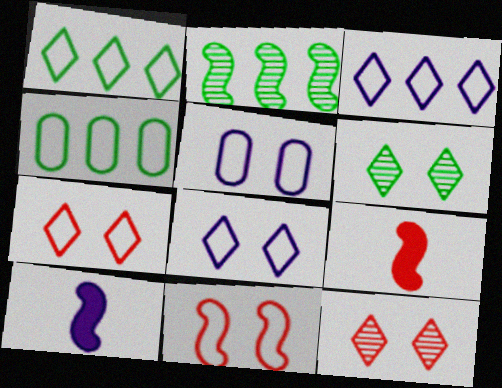[[2, 10, 11], 
[4, 10, 12]]